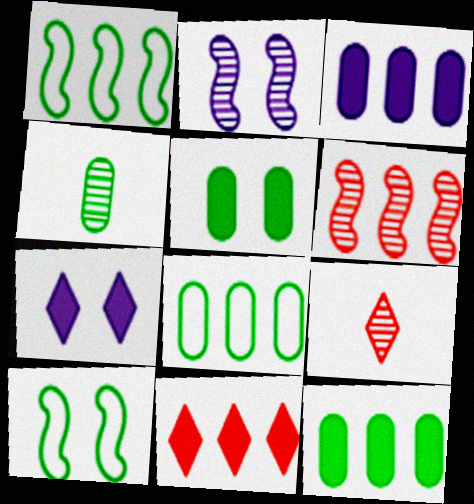[[3, 9, 10], 
[4, 5, 8]]